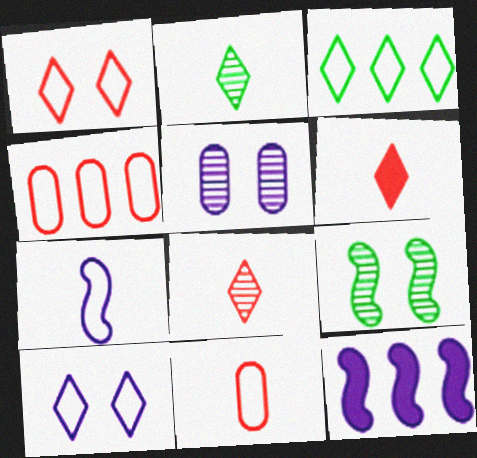[]